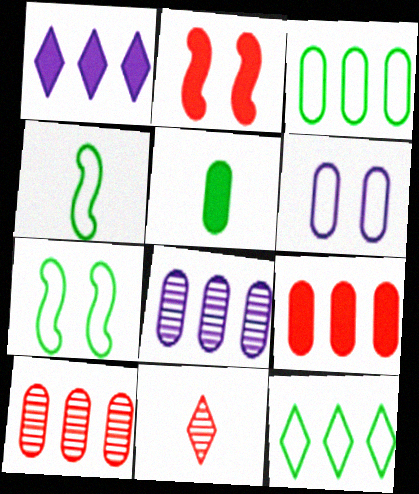[[1, 2, 5], 
[3, 8, 9], 
[5, 6, 10]]